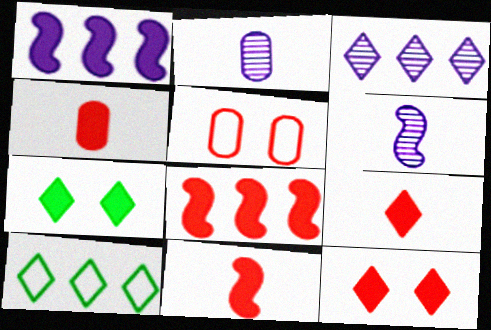[[1, 4, 7], 
[4, 8, 12], 
[4, 9, 11]]